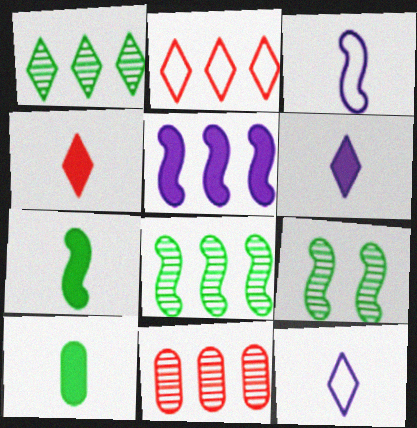[]